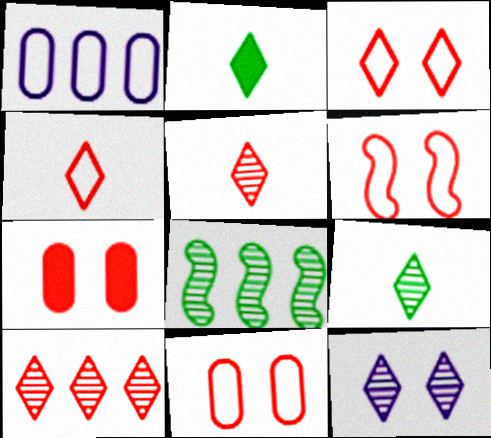[[3, 6, 11], 
[9, 10, 12]]